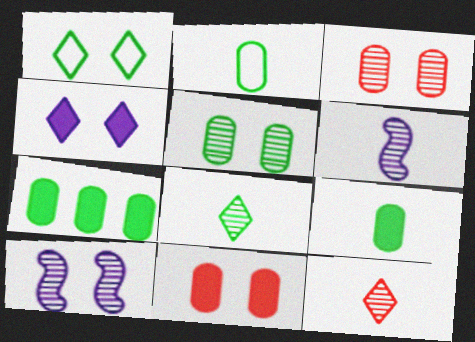[[1, 10, 11], 
[2, 5, 7]]